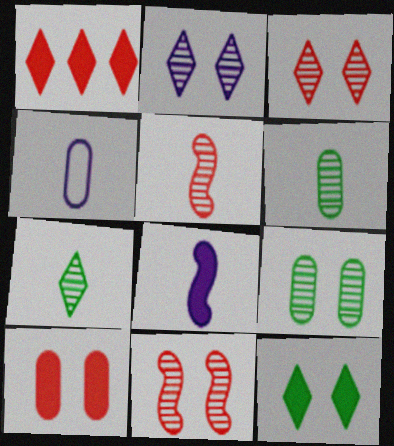[[2, 9, 11]]